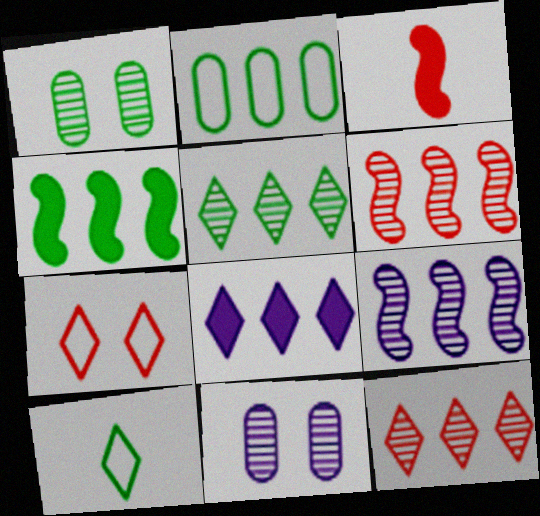[[1, 4, 10], 
[2, 4, 5], 
[2, 6, 8]]